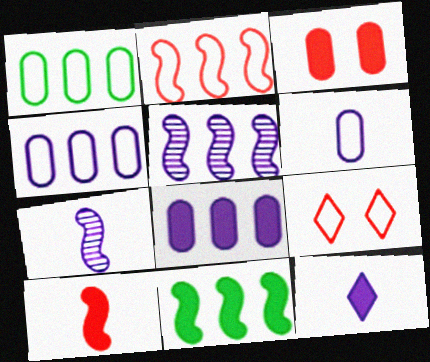[[2, 5, 11], 
[3, 11, 12], 
[6, 7, 12]]